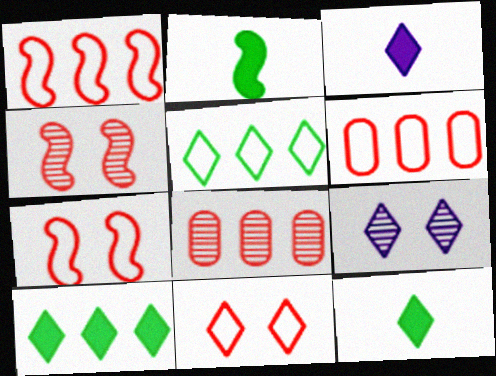[[2, 6, 9]]